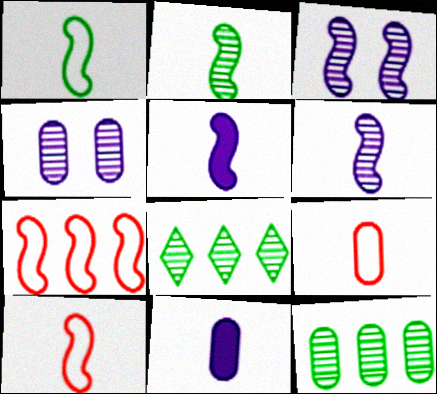[[2, 5, 10]]